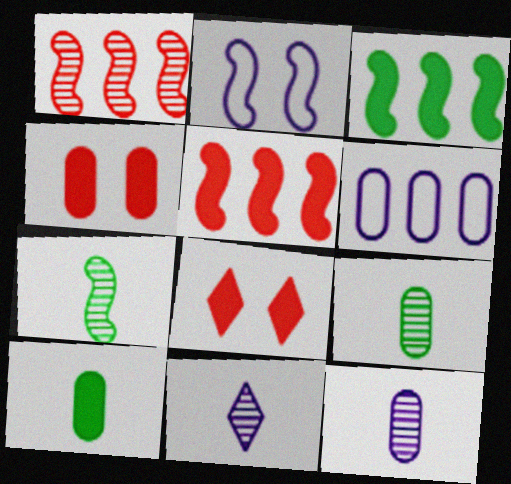[[2, 5, 7], 
[4, 6, 9], 
[6, 7, 8]]